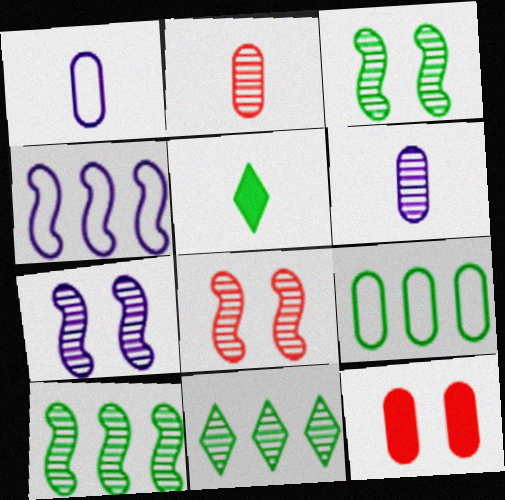[[2, 7, 11], 
[3, 5, 9], 
[3, 7, 8], 
[6, 8, 11], 
[6, 9, 12]]